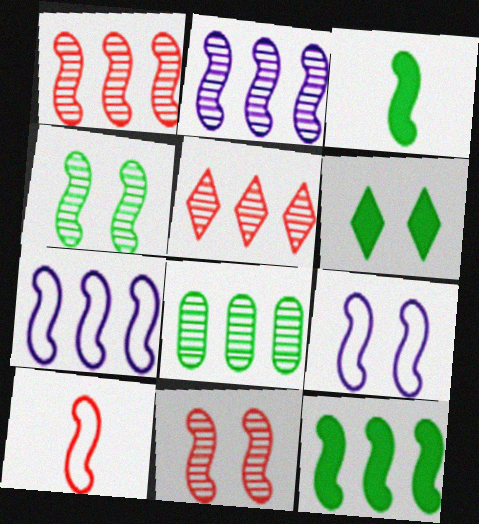[[1, 3, 9], 
[1, 7, 12], 
[2, 5, 8], 
[3, 7, 11]]